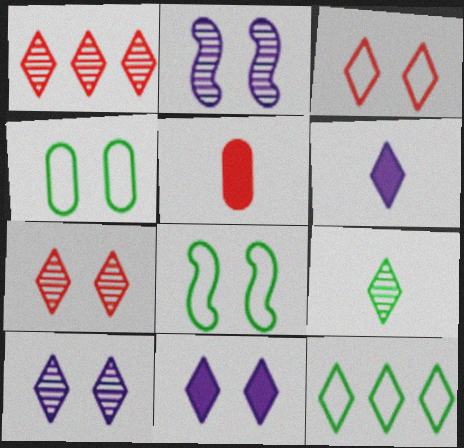[[1, 9, 10], 
[2, 5, 12], 
[6, 7, 12]]